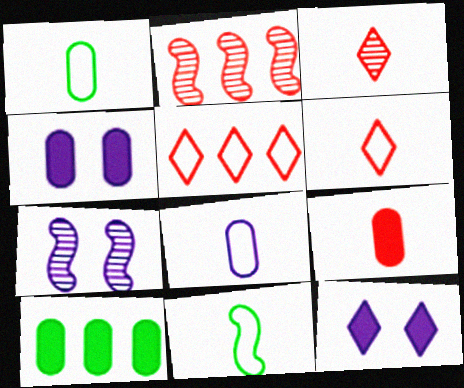[[1, 2, 12], 
[4, 9, 10], 
[6, 7, 10], 
[6, 8, 11]]